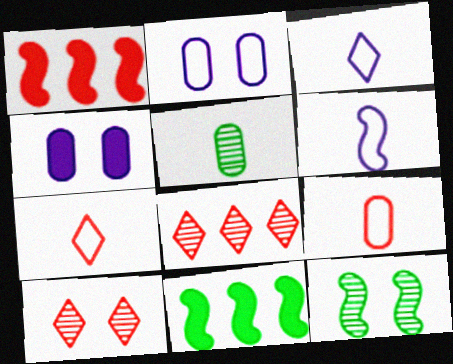[[1, 6, 12], 
[1, 9, 10]]